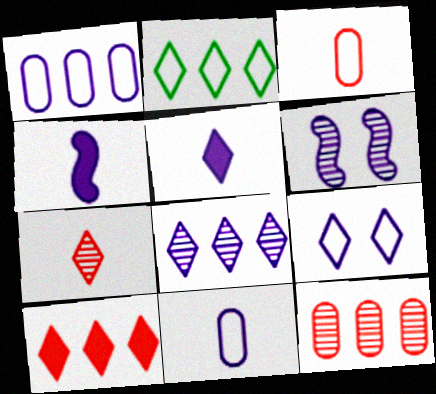[[1, 5, 6], 
[2, 8, 10], 
[5, 8, 9]]